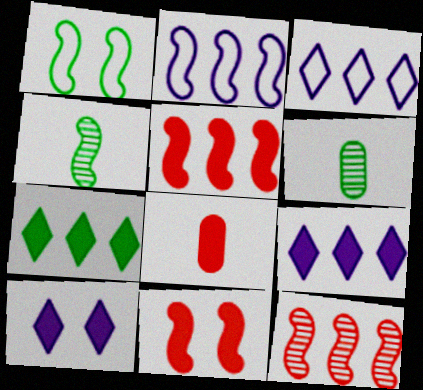[[1, 6, 7], 
[2, 4, 11], 
[3, 6, 11]]